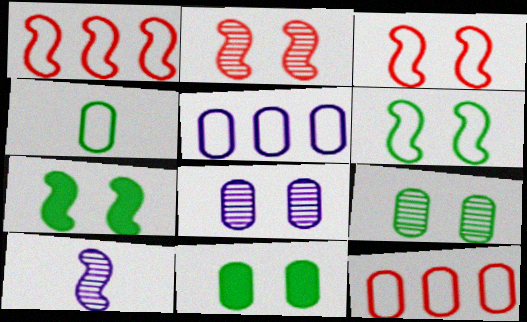[[1, 7, 10]]